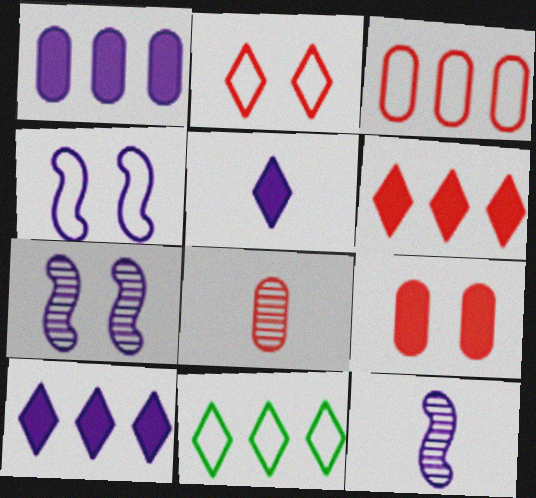[[3, 8, 9], 
[9, 11, 12]]